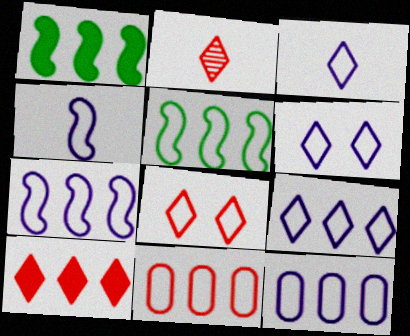[[2, 8, 10], 
[3, 6, 9], 
[4, 6, 12], 
[5, 9, 11], 
[7, 9, 12]]